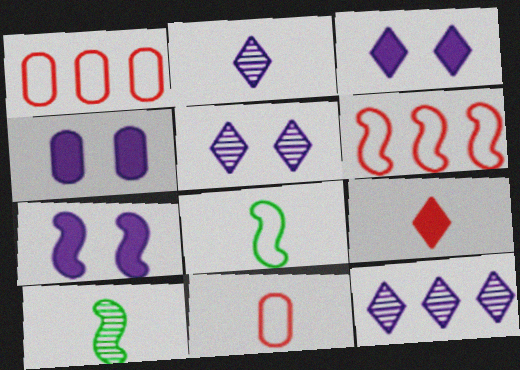[[1, 3, 10], 
[2, 5, 12], 
[3, 4, 7], 
[6, 7, 10]]